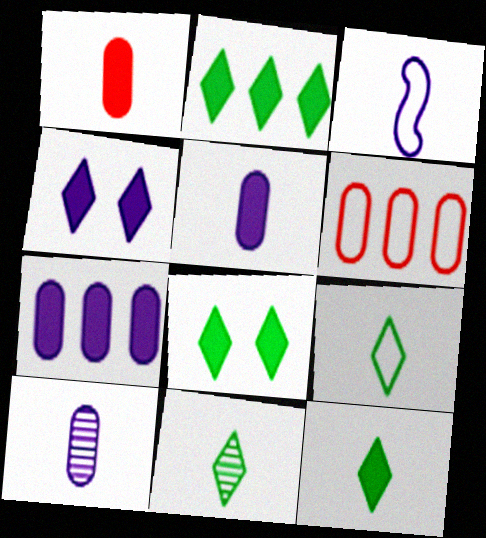[[1, 3, 11], 
[2, 8, 12], 
[9, 11, 12]]